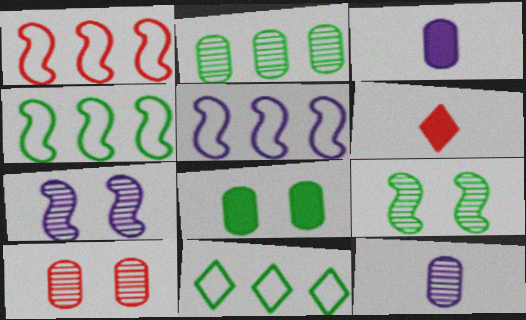[[1, 4, 5], 
[1, 6, 10], 
[2, 10, 12]]